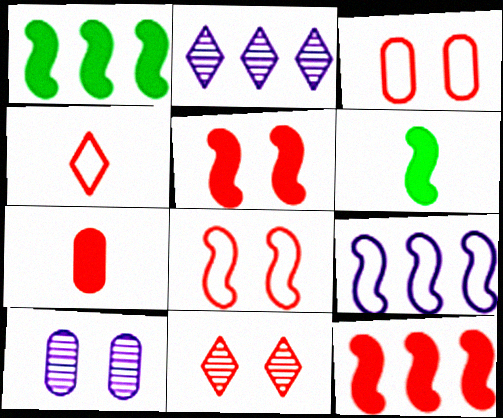[[1, 4, 10], 
[2, 3, 6], 
[3, 5, 11]]